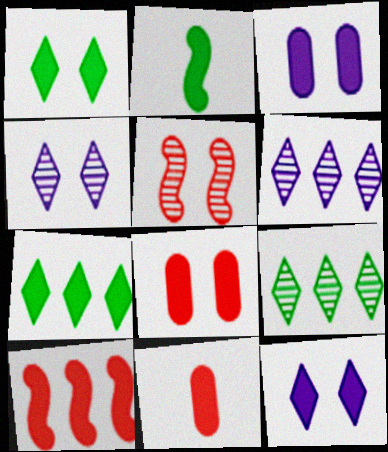[]